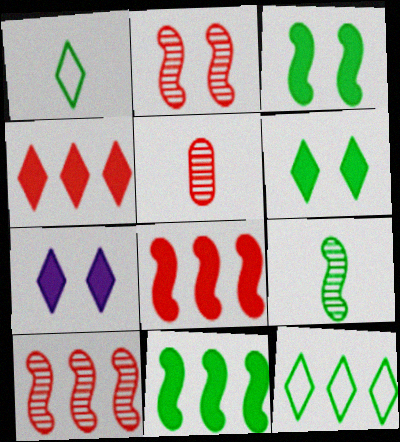[]